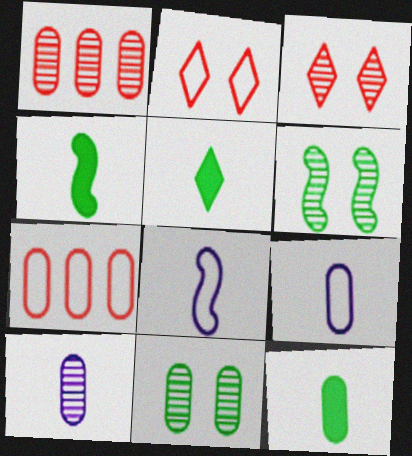[[1, 10, 11], 
[4, 5, 12]]